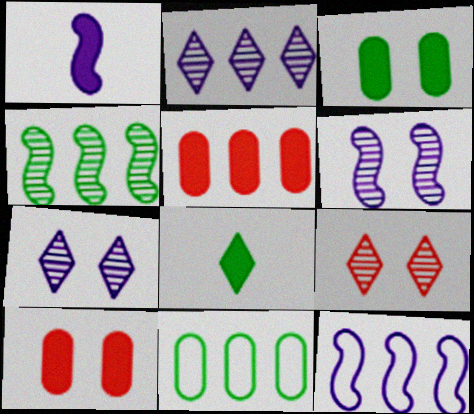[[1, 6, 12], 
[1, 9, 11]]